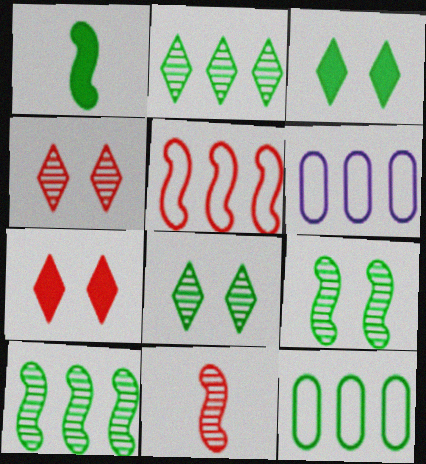[[1, 4, 6], 
[1, 8, 12], 
[3, 6, 11]]